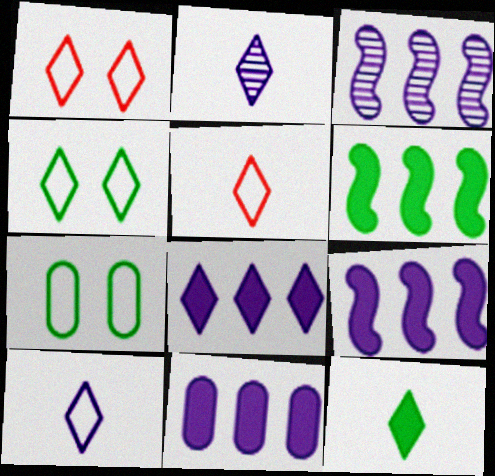[[2, 5, 12], 
[8, 9, 11]]